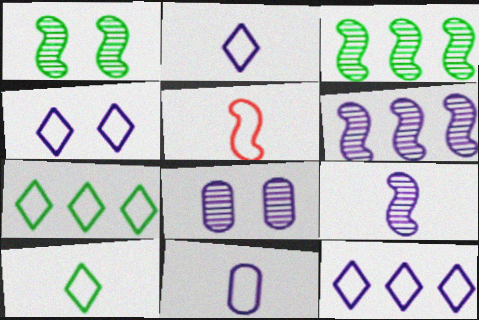[[2, 4, 12], 
[5, 10, 11]]